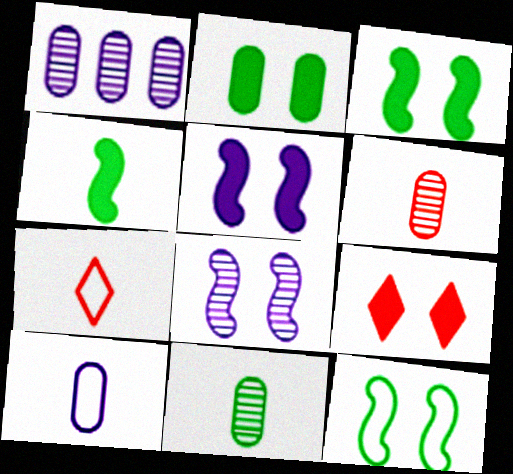[[1, 3, 7], 
[2, 5, 9]]